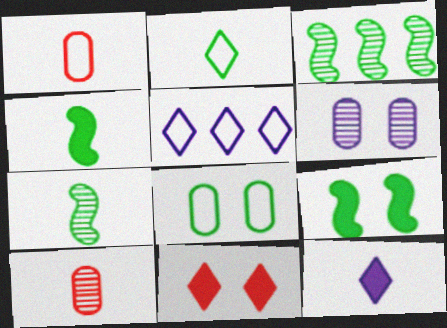[[1, 7, 12], 
[5, 9, 10]]